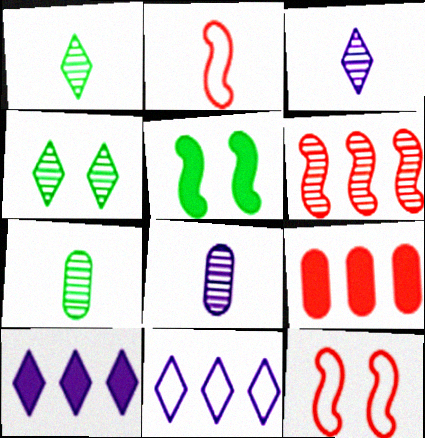[[4, 6, 8], 
[7, 10, 12]]